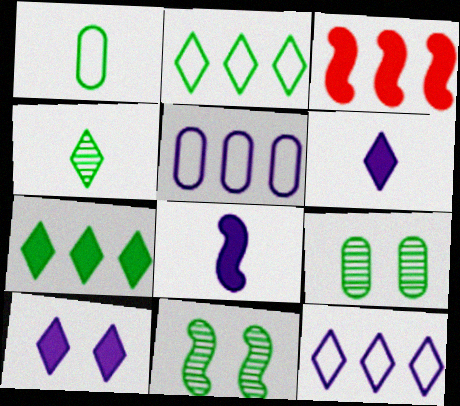[[1, 7, 11]]